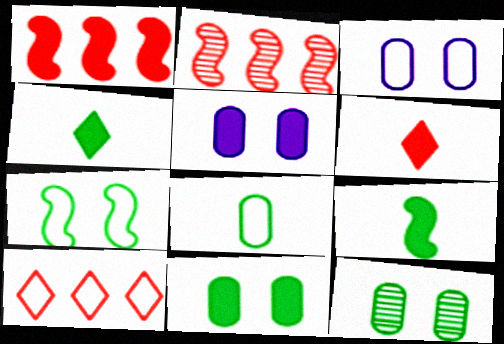[[1, 4, 5], 
[2, 3, 4]]